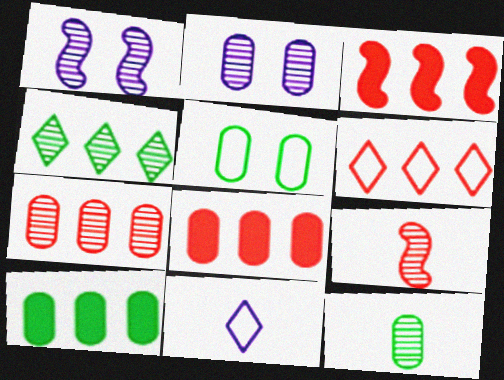[[2, 4, 9], 
[2, 7, 12], 
[3, 6, 7], 
[5, 10, 12]]